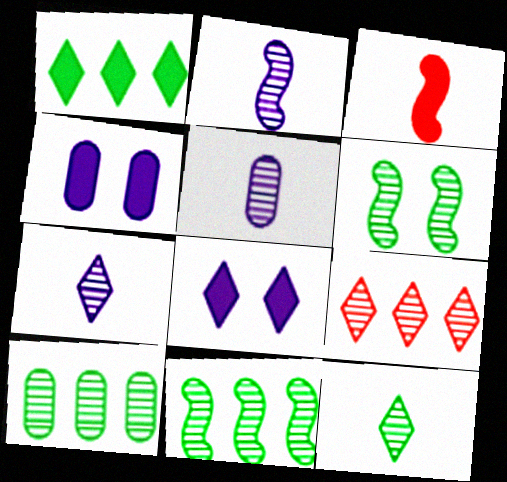[[1, 3, 4], 
[2, 5, 7], 
[5, 6, 9], 
[6, 10, 12]]